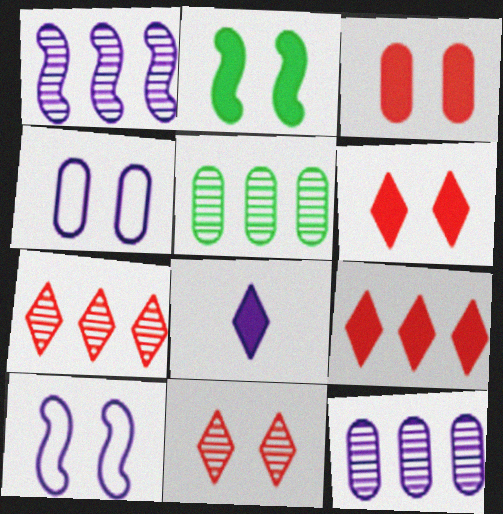[[1, 4, 8], 
[1, 5, 7], 
[2, 4, 11], 
[8, 10, 12]]